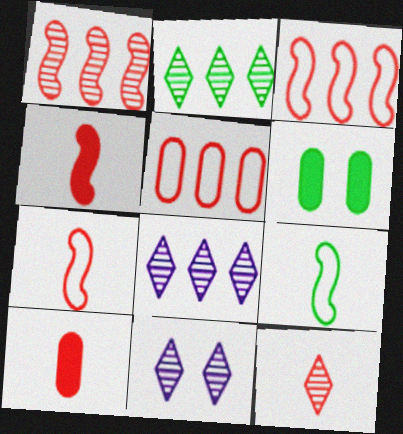[[2, 6, 9], 
[2, 11, 12], 
[6, 7, 8], 
[7, 10, 12]]